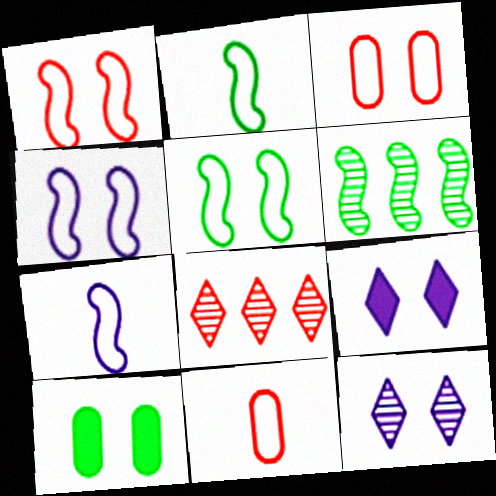[[1, 4, 5], 
[1, 10, 12], 
[6, 9, 11], 
[7, 8, 10]]